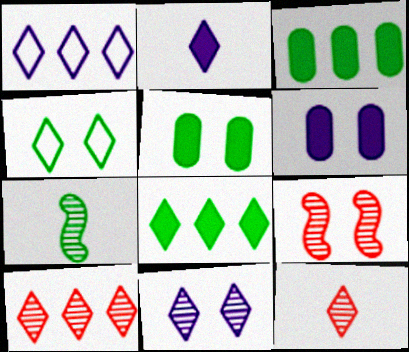[[1, 2, 11], 
[1, 8, 10], 
[2, 4, 10], 
[3, 4, 7], 
[4, 6, 9]]